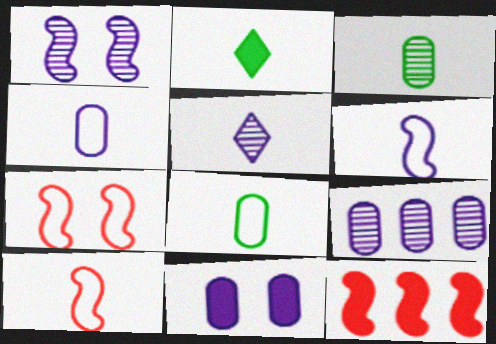[[1, 5, 9], 
[2, 7, 9], 
[2, 11, 12], 
[4, 9, 11]]